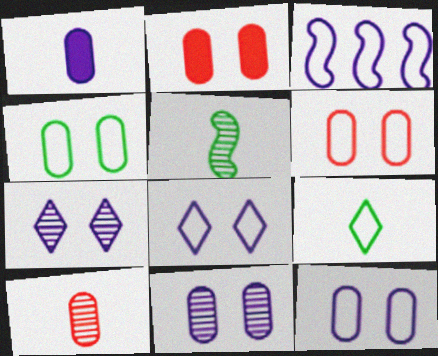[[1, 3, 7], 
[2, 4, 11], 
[3, 6, 9], 
[4, 6, 12]]